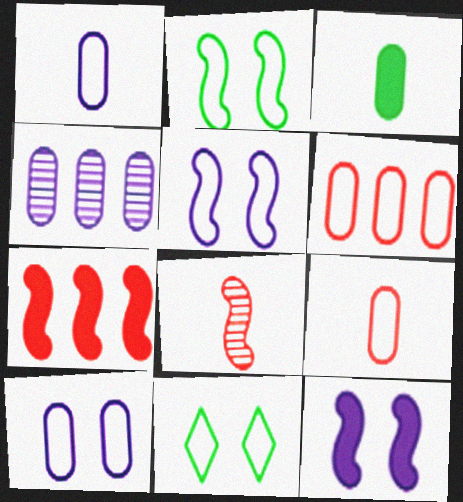[]